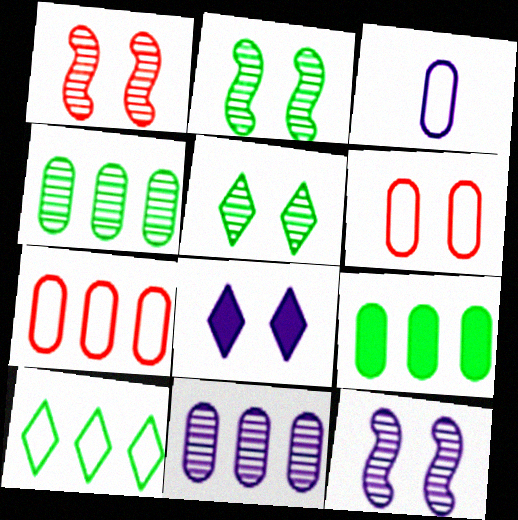[[1, 2, 12], 
[2, 6, 8], 
[7, 9, 11]]